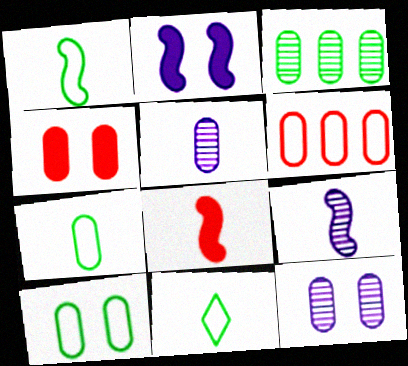[[1, 7, 11], 
[1, 8, 9], 
[4, 10, 12], 
[5, 8, 11]]